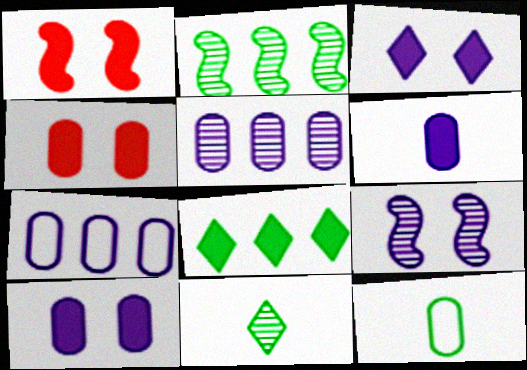[[1, 6, 8], 
[1, 7, 11], 
[4, 5, 12]]